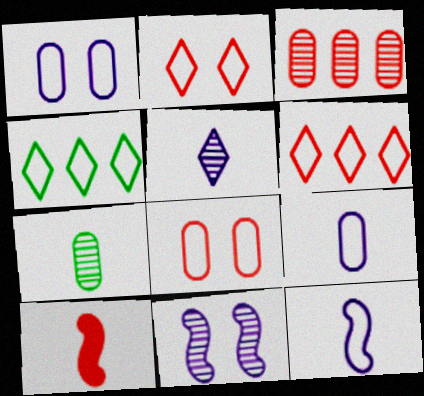[[2, 3, 10], 
[4, 8, 12]]